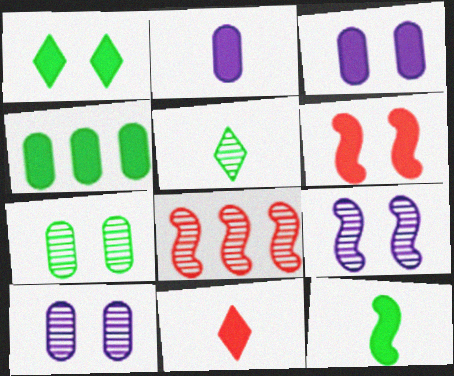[[1, 3, 6], 
[1, 4, 12], 
[2, 11, 12], 
[5, 8, 10]]